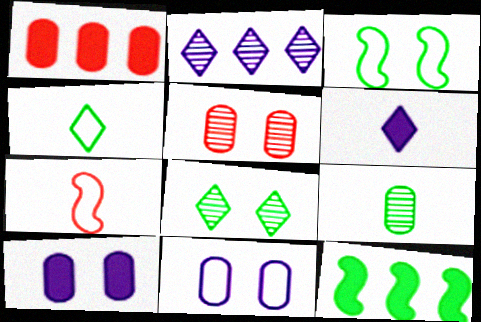[[1, 9, 11], 
[6, 7, 9]]